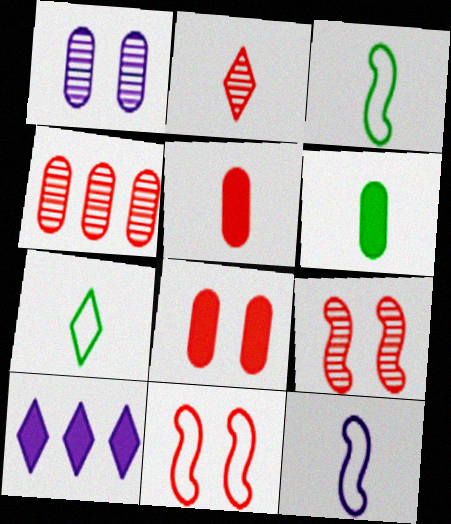[[1, 10, 12], 
[2, 4, 9], 
[2, 6, 12]]